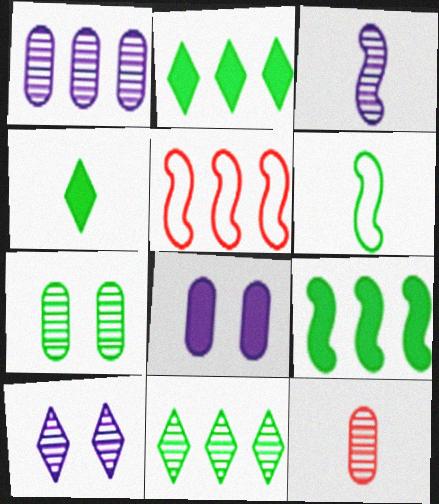[[1, 2, 5], 
[1, 3, 10], 
[1, 7, 12], 
[2, 6, 7]]